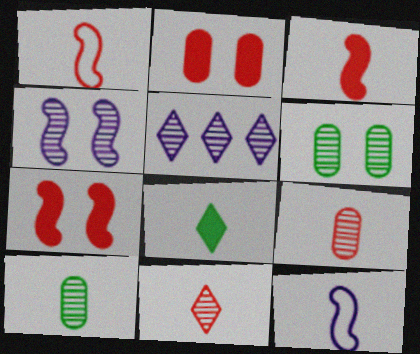[[8, 9, 12]]